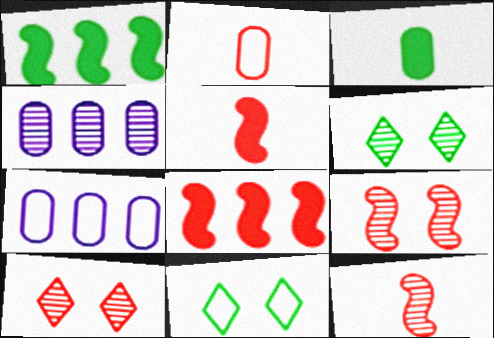[[2, 8, 10], 
[4, 5, 11], 
[4, 6, 12], 
[5, 6, 7]]